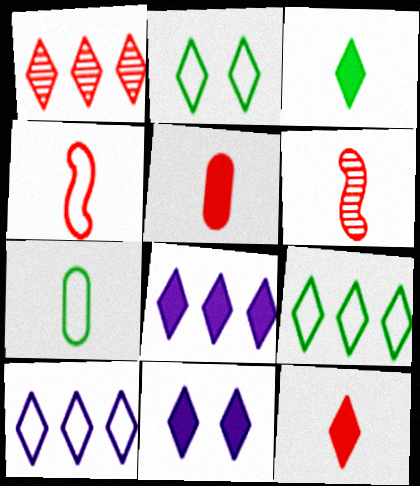[[1, 8, 9]]